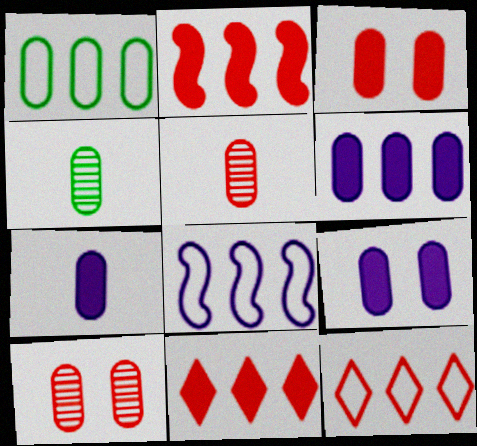[[1, 5, 9], 
[1, 7, 10], 
[1, 8, 12], 
[6, 7, 9]]